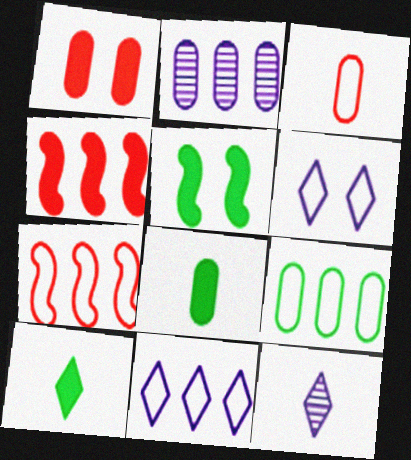[[7, 9, 11]]